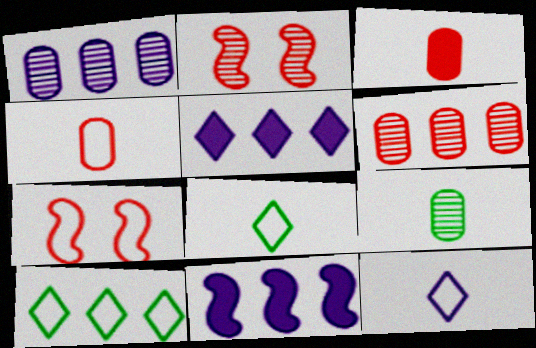[[5, 7, 9], 
[6, 10, 11]]